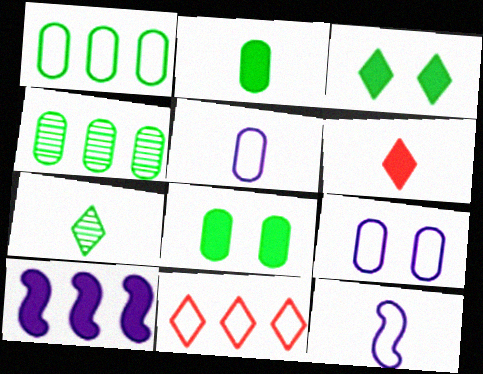[[4, 10, 11], 
[6, 8, 10]]